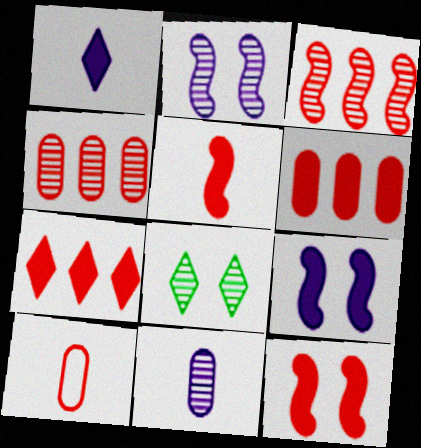[[3, 8, 11]]